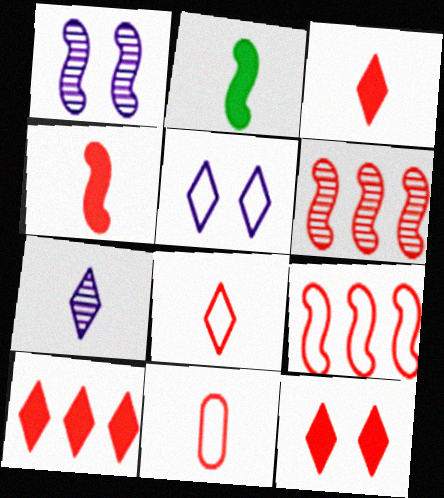[[1, 2, 9], 
[2, 7, 11], 
[3, 10, 12], 
[6, 11, 12]]